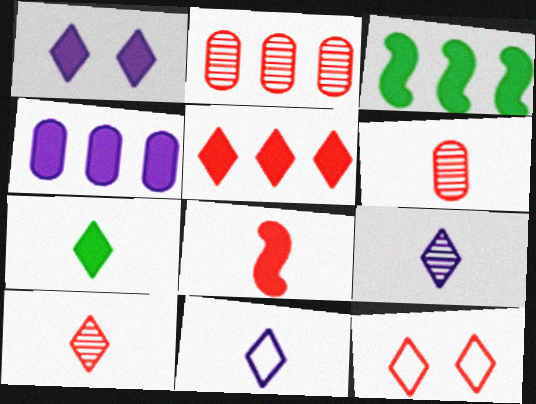[[1, 5, 7], 
[2, 8, 12], 
[3, 4, 5], 
[5, 10, 12], 
[7, 10, 11]]